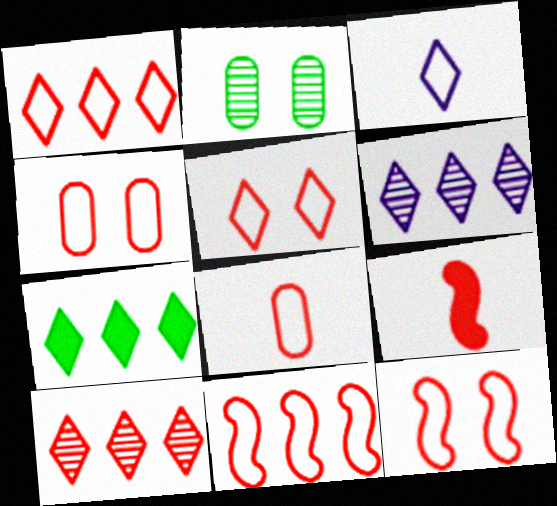[[1, 6, 7], 
[1, 8, 12], 
[4, 5, 12], 
[4, 9, 10], 
[5, 8, 11]]